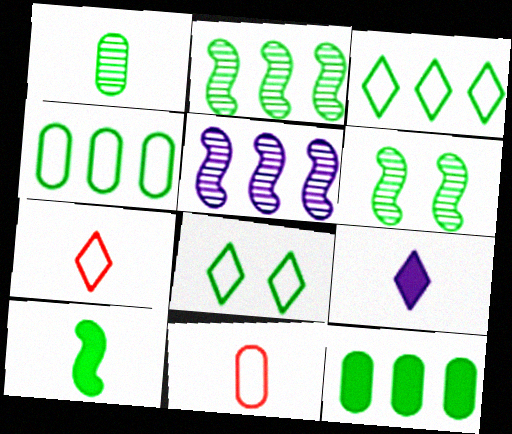[[2, 3, 12]]